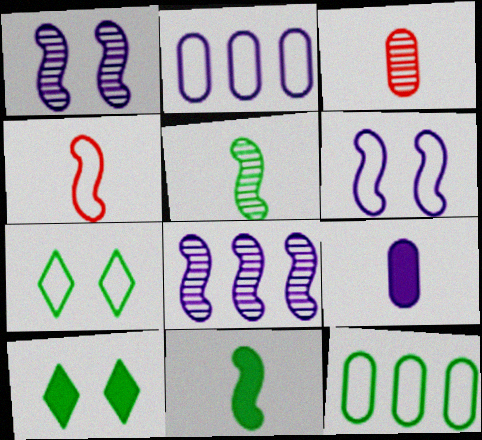[[2, 4, 7], 
[5, 10, 12]]